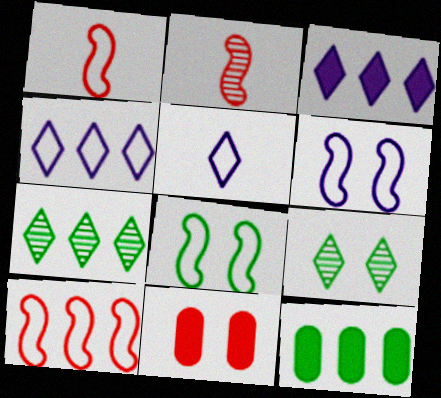[[6, 9, 11]]